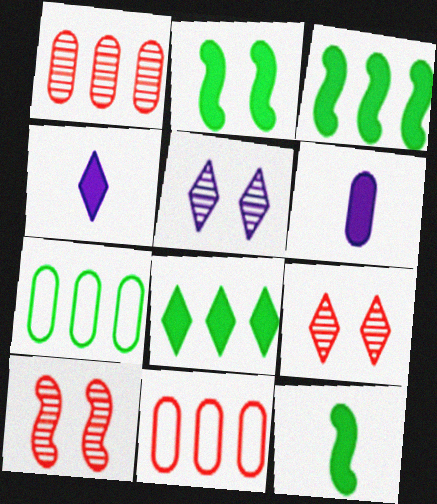[[2, 3, 12], 
[4, 7, 10], 
[5, 11, 12]]